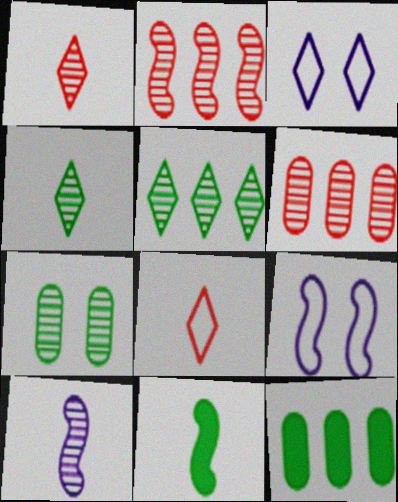[[1, 9, 12], 
[2, 9, 11], 
[3, 6, 11]]